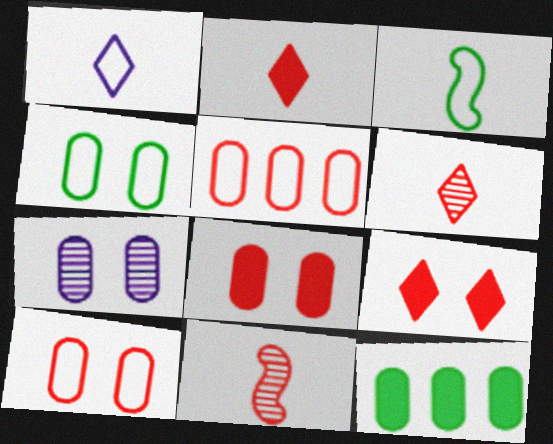[[4, 7, 8], 
[5, 9, 11]]